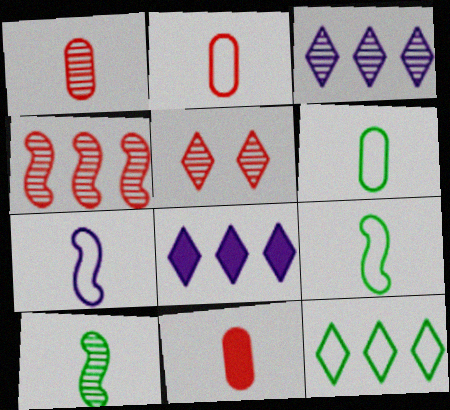[[1, 2, 11], 
[1, 4, 5]]